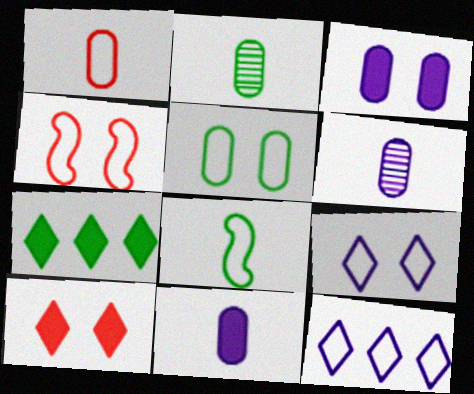[[1, 2, 11], 
[4, 5, 9], 
[4, 6, 7]]